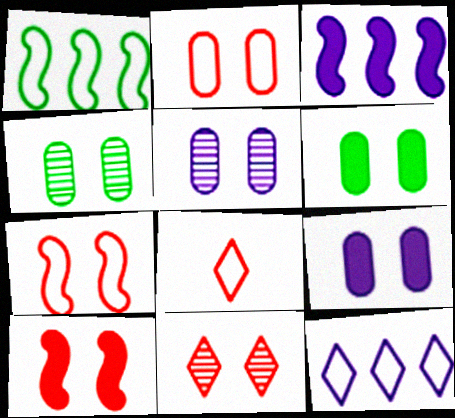[[2, 4, 9], 
[2, 5, 6], 
[2, 10, 11], 
[3, 4, 8]]